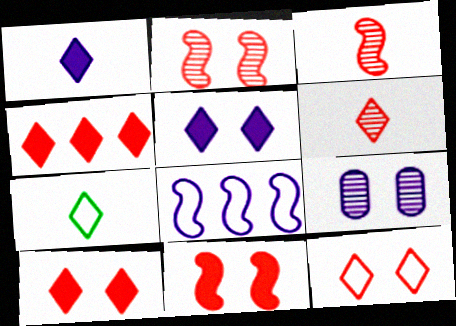[[1, 6, 7], 
[1, 8, 9], 
[4, 6, 12]]